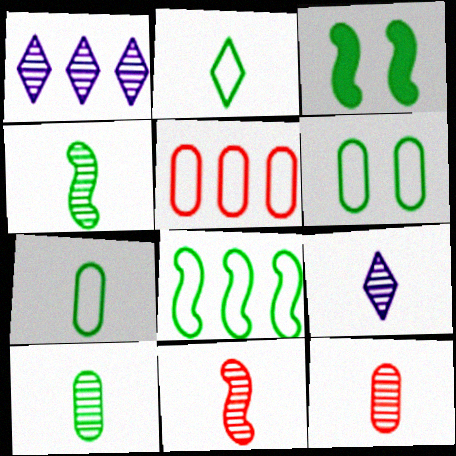[[2, 6, 8], 
[3, 4, 8], 
[3, 5, 9], 
[4, 9, 12], 
[9, 10, 11]]